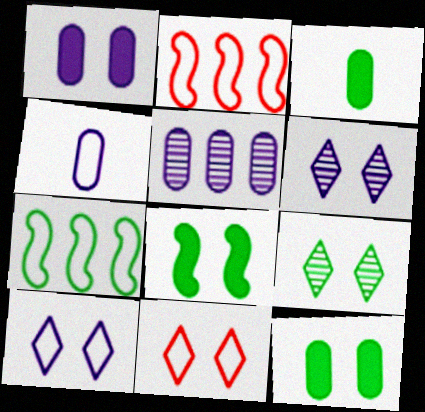[[1, 4, 5], 
[2, 3, 6], 
[3, 7, 9], 
[4, 7, 11]]